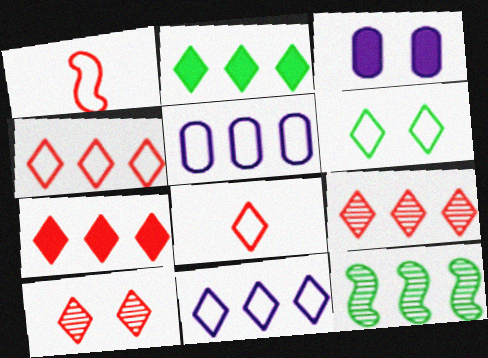[[1, 5, 6], 
[2, 9, 11], 
[3, 8, 12], 
[4, 7, 9], 
[5, 7, 12], 
[6, 8, 11], 
[7, 8, 10]]